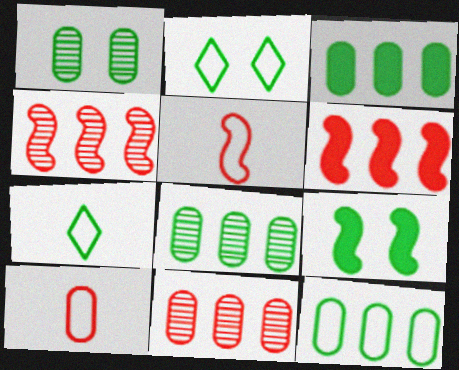[[1, 2, 9], 
[3, 8, 12], 
[7, 8, 9]]